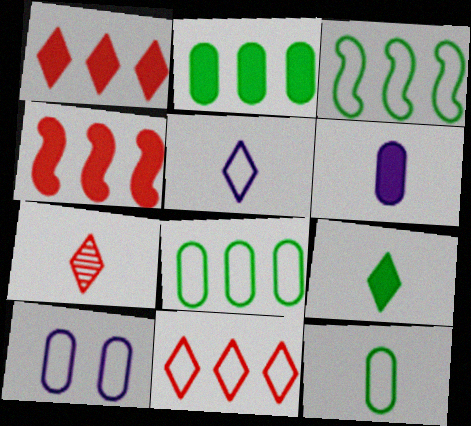[[5, 7, 9]]